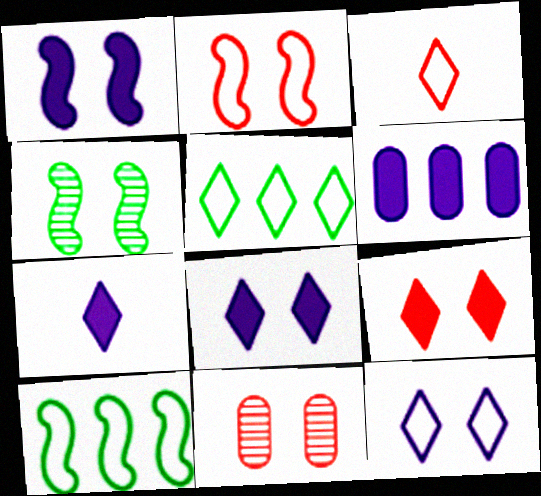[[1, 2, 4], 
[1, 6, 7], 
[2, 9, 11], 
[3, 4, 6], 
[3, 5, 12], 
[7, 10, 11]]